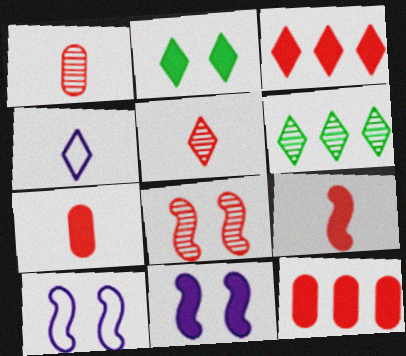[[6, 7, 10]]